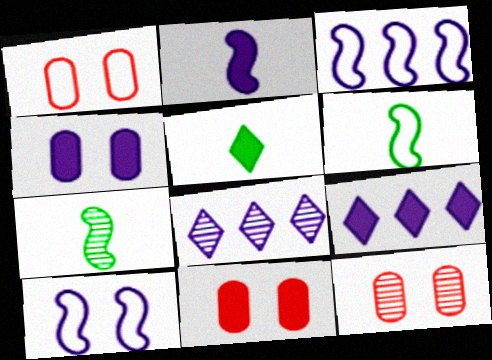[[1, 7, 9], 
[1, 11, 12], 
[2, 4, 9], 
[3, 5, 12], 
[6, 8, 11], 
[6, 9, 12], 
[7, 8, 12]]